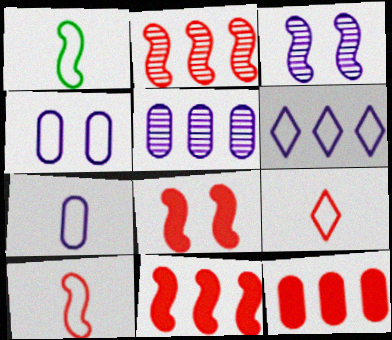[[1, 3, 11], 
[1, 7, 9], 
[2, 8, 10]]